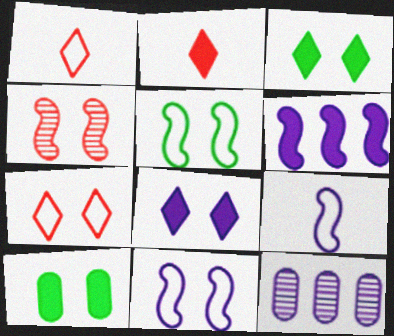[[2, 5, 12], 
[2, 6, 10], 
[8, 9, 12]]